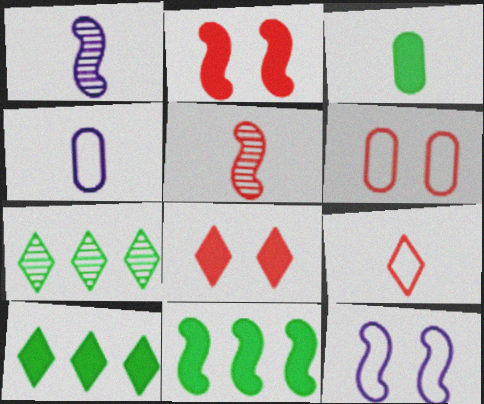[[1, 3, 9], 
[1, 6, 10], 
[2, 4, 7], 
[5, 11, 12]]